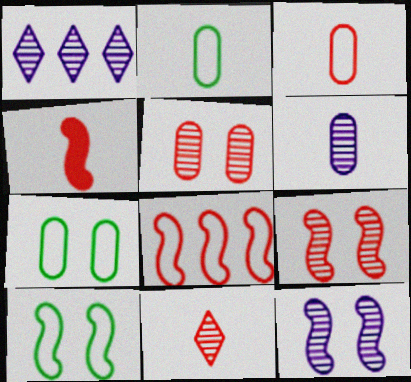[[1, 4, 7], 
[1, 6, 12], 
[3, 4, 11], 
[4, 8, 9]]